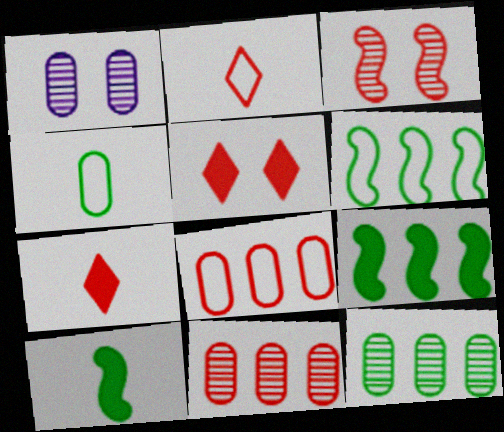[[1, 2, 9], 
[1, 6, 7], 
[3, 7, 8]]